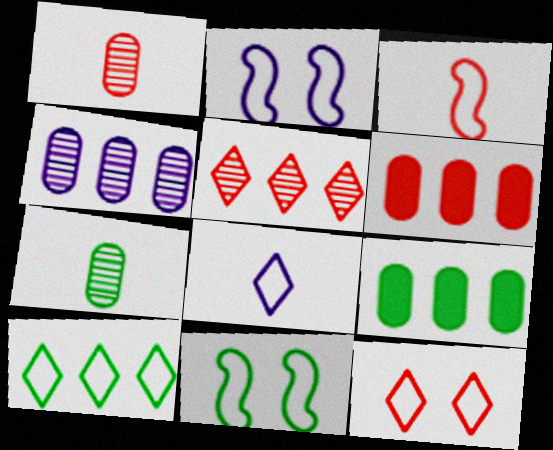[[8, 10, 12]]